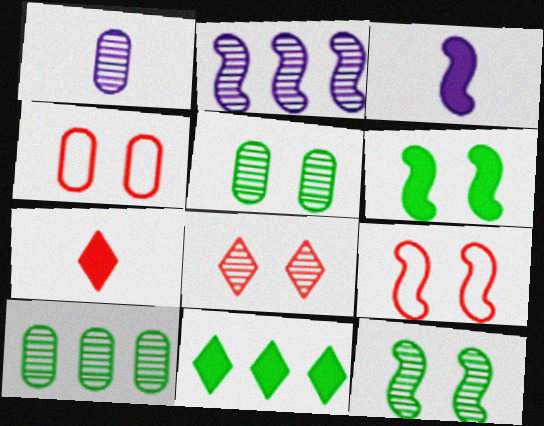[[1, 9, 11]]